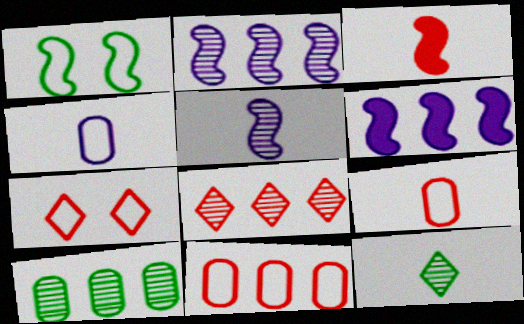[[1, 2, 3], 
[2, 8, 10], 
[3, 4, 12]]